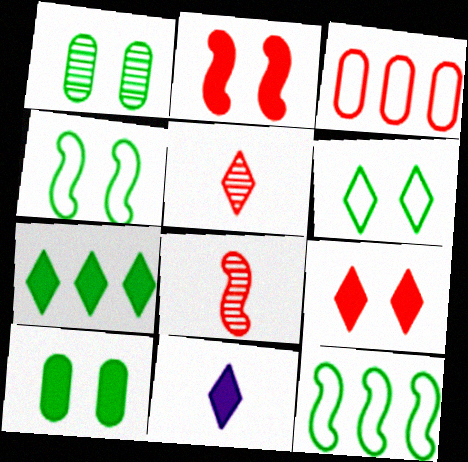[[2, 3, 5], 
[3, 8, 9], 
[7, 9, 11]]